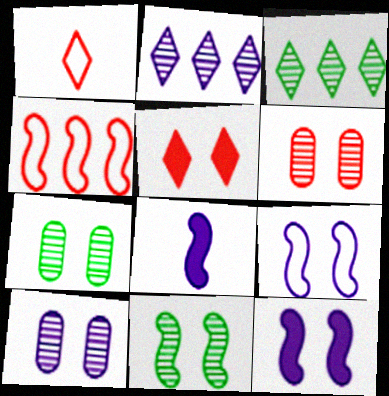[[4, 8, 11], 
[5, 7, 9], 
[6, 7, 10]]